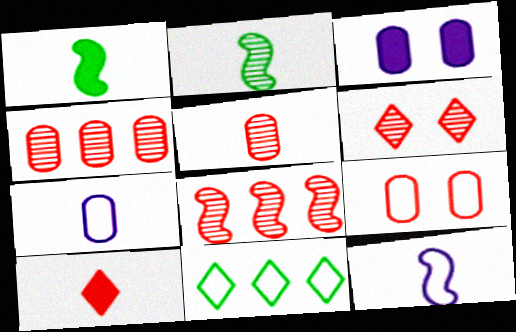[[2, 7, 10], 
[5, 6, 8], 
[8, 9, 10], 
[9, 11, 12]]